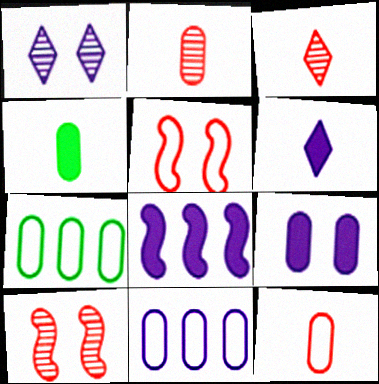[[2, 7, 9], 
[6, 7, 10], 
[6, 8, 9]]